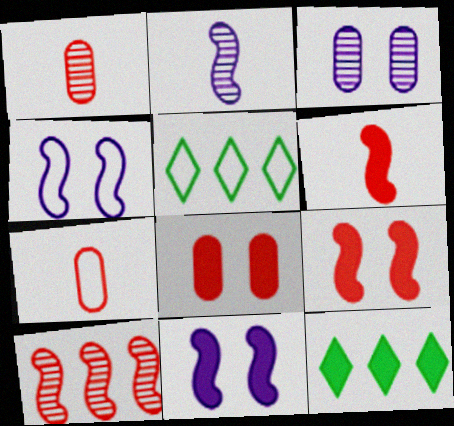[[1, 4, 12], 
[1, 5, 11], 
[2, 5, 8], 
[3, 5, 6], 
[4, 5, 7]]